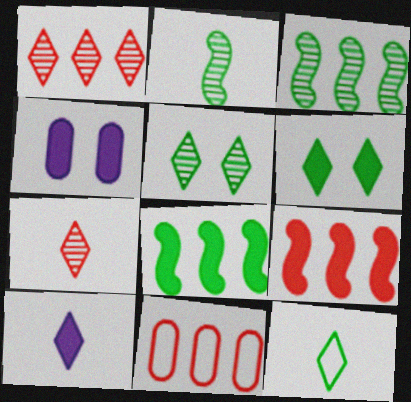[[1, 9, 11], 
[7, 10, 12]]